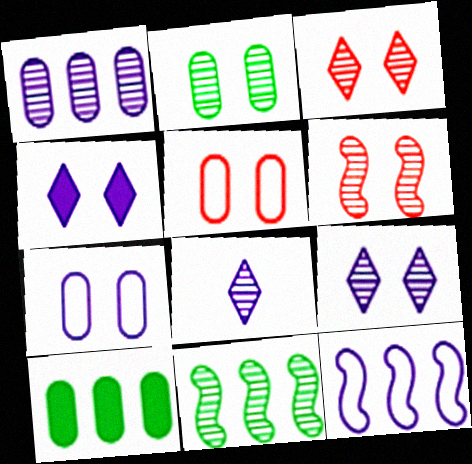[[2, 6, 9]]